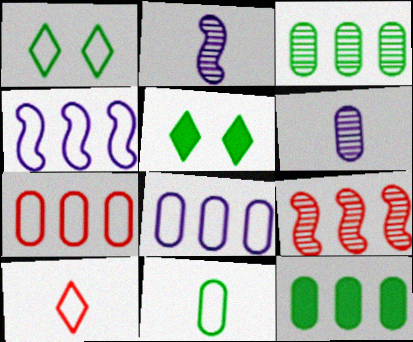[[2, 5, 7]]